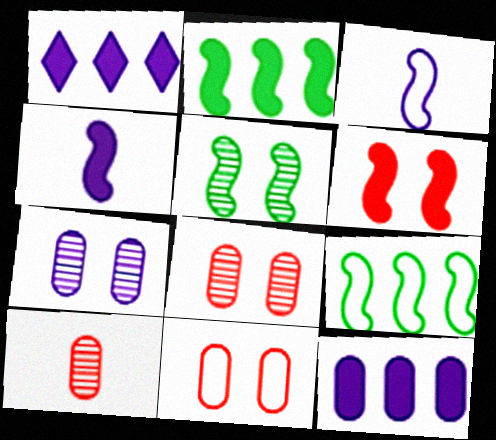[[1, 3, 7], 
[2, 4, 6]]